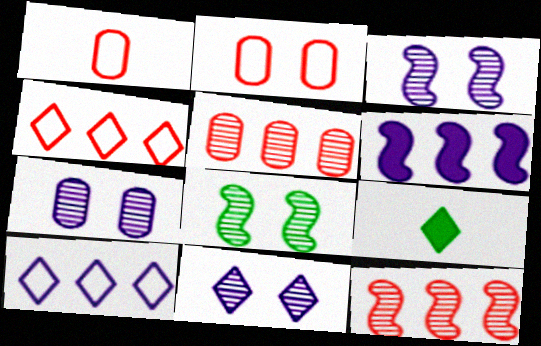[[3, 7, 11], 
[4, 9, 11]]